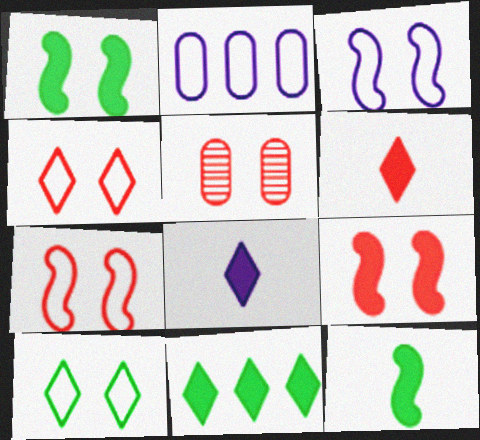[[4, 5, 9]]